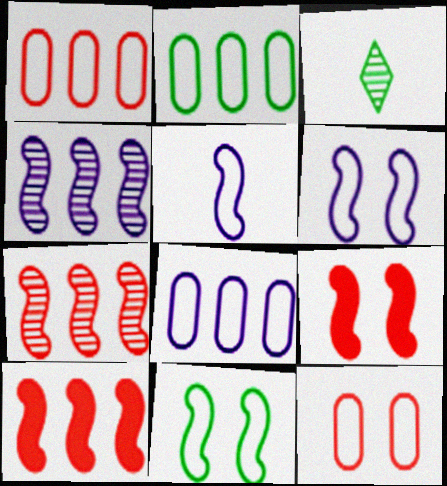[[1, 2, 8], 
[3, 8, 9]]